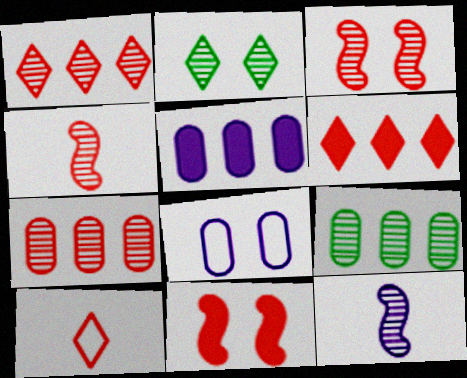[[2, 7, 12], 
[2, 8, 11], 
[7, 10, 11]]